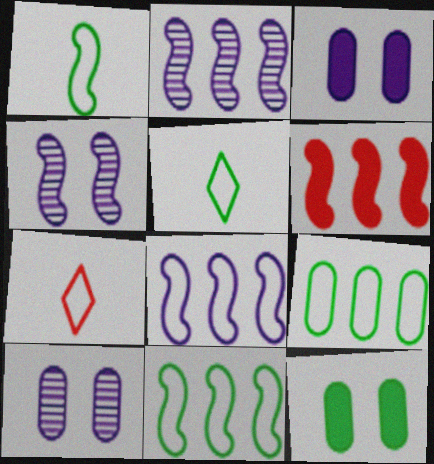[[1, 4, 6], 
[2, 6, 11], 
[2, 7, 12], 
[5, 6, 10]]